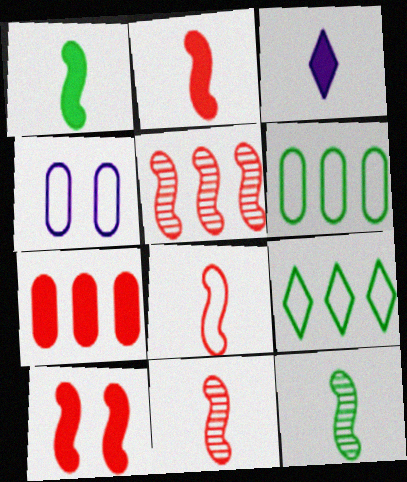[[2, 8, 11], 
[4, 8, 9], 
[5, 8, 10]]